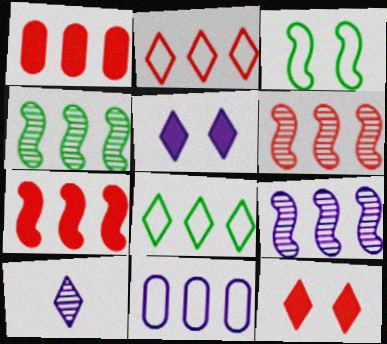[[1, 2, 6], 
[1, 3, 10], 
[1, 8, 9], 
[4, 6, 9], 
[8, 10, 12]]